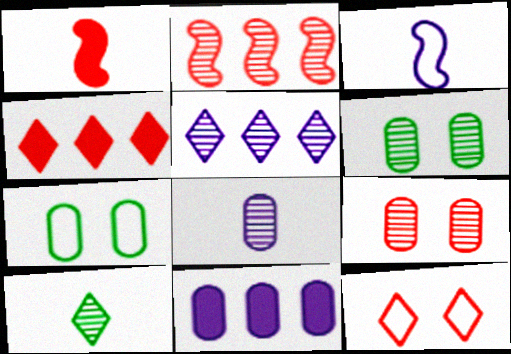[[1, 5, 7], 
[3, 4, 6]]